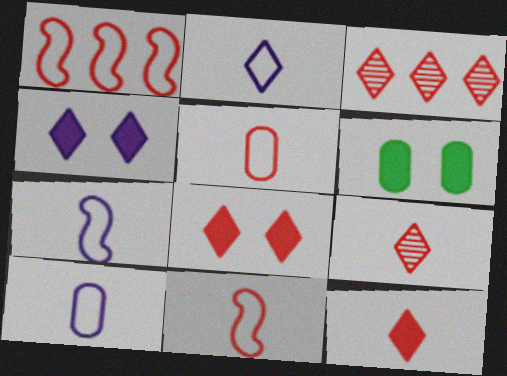[[2, 7, 10], 
[3, 6, 7]]